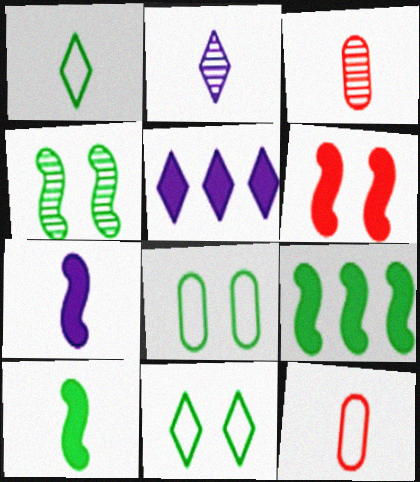[[1, 3, 7], 
[2, 10, 12], 
[4, 5, 12], 
[6, 7, 9]]